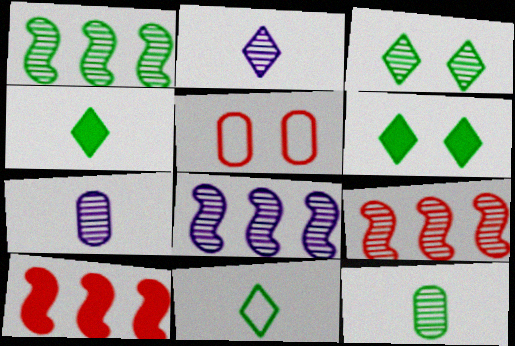[[1, 3, 12], 
[1, 8, 9], 
[3, 7, 9], 
[4, 5, 8]]